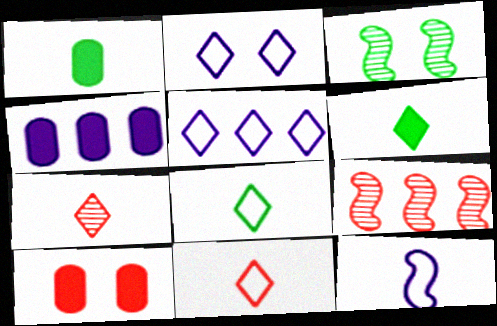[[1, 2, 9], 
[1, 4, 10], 
[1, 7, 12], 
[2, 3, 10], 
[3, 4, 11], 
[9, 10, 11]]